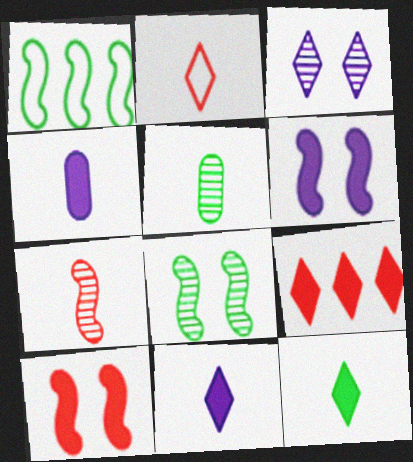[[1, 6, 7]]